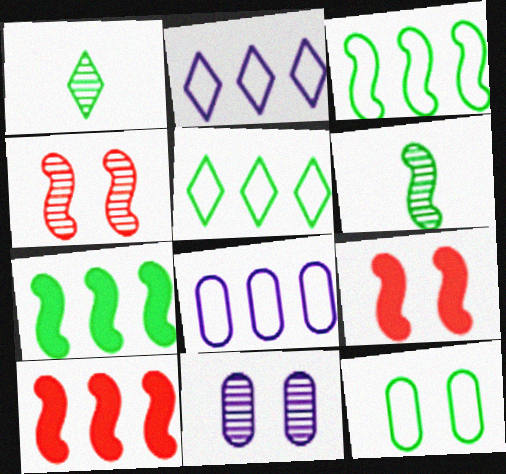[[1, 7, 12], 
[1, 8, 9]]